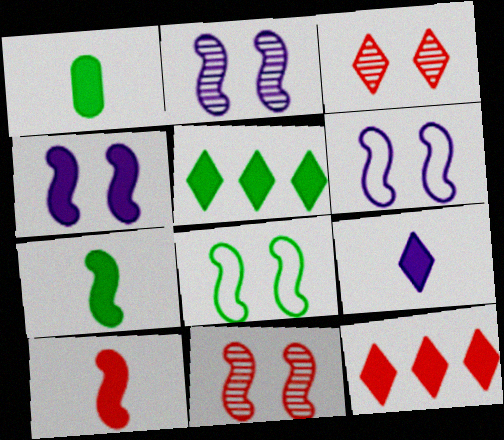[[1, 4, 12], 
[1, 9, 10], 
[2, 4, 6], 
[4, 8, 11]]